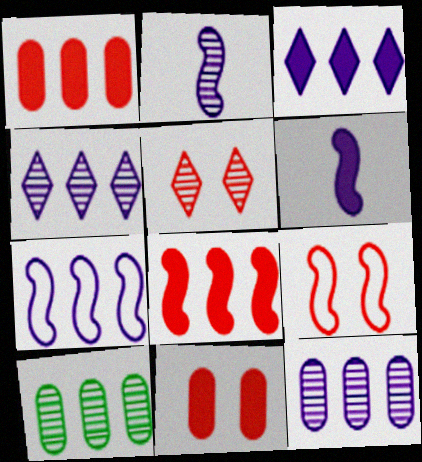[[2, 5, 10], 
[3, 7, 12], 
[5, 9, 11]]